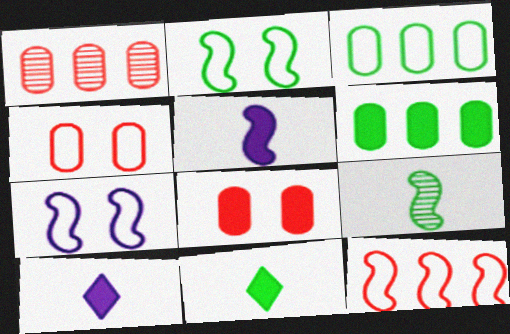[[1, 2, 10], 
[1, 7, 11]]